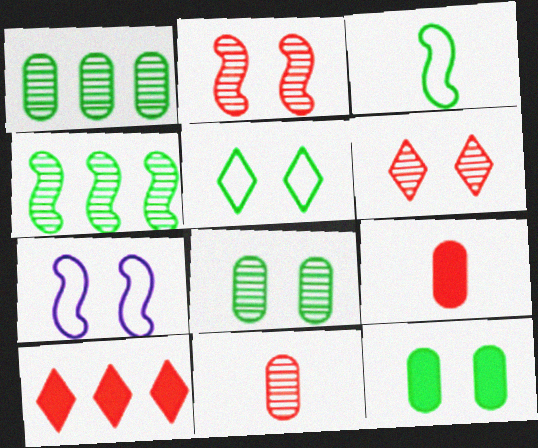[[6, 7, 12]]